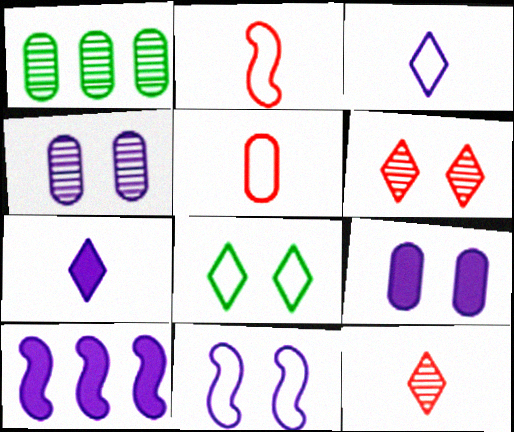[[1, 5, 9], 
[3, 4, 10], 
[7, 9, 10]]